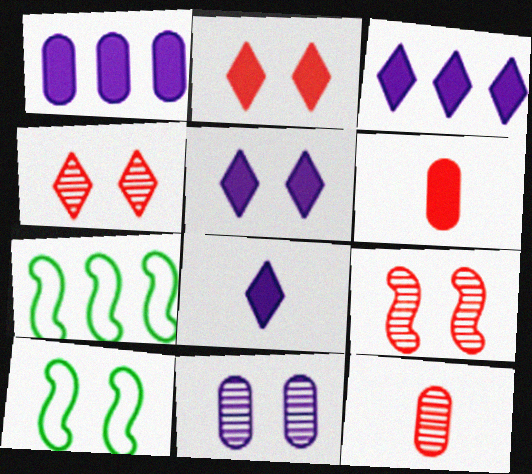[[2, 10, 11], 
[3, 5, 8], 
[3, 10, 12], 
[5, 7, 12]]